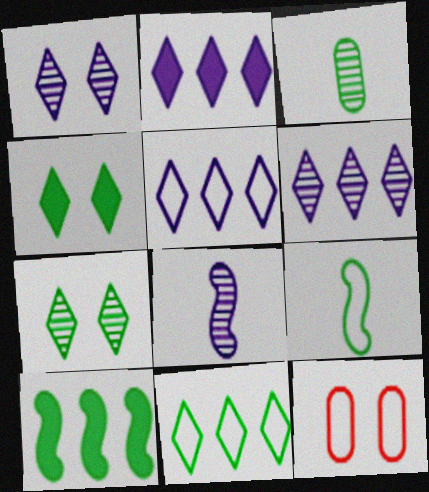[[2, 5, 6], 
[5, 9, 12]]